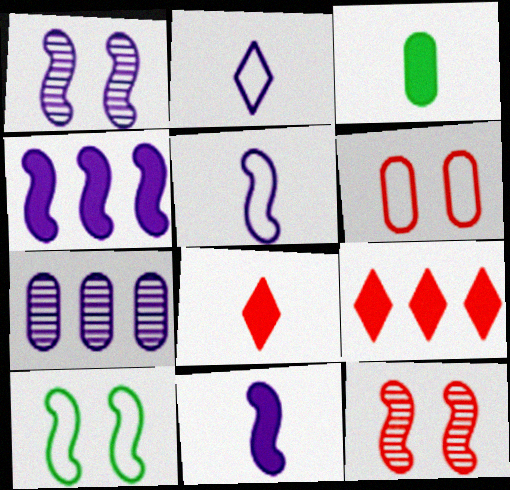[[1, 4, 5], 
[3, 6, 7], 
[3, 8, 11], 
[7, 8, 10]]